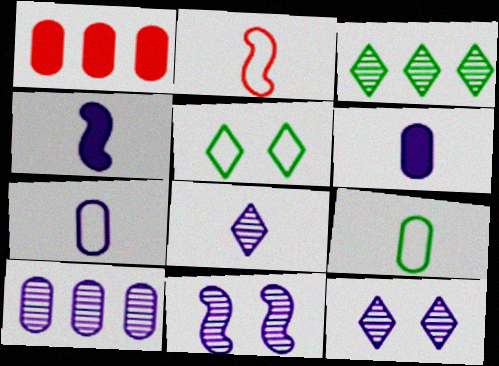[[4, 7, 8], 
[8, 10, 11]]